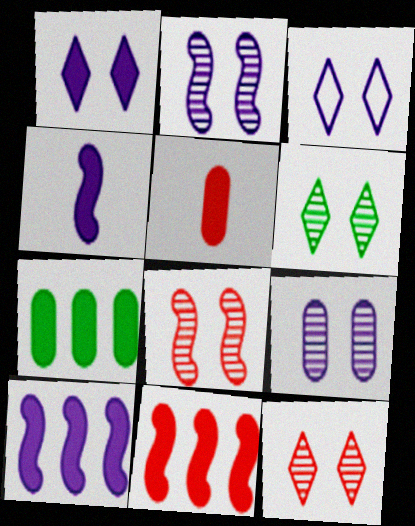[[6, 8, 9]]